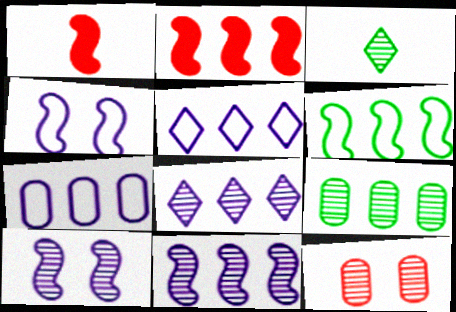[[1, 6, 10], 
[2, 5, 9], 
[2, 6, 11], 
[3, 11, 12]]